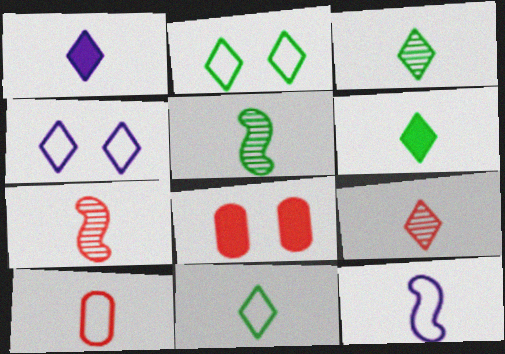[[1, 5, 10], 
[1, 9, 11], 
[3, 6, 11], 
[10, 11, 12]]